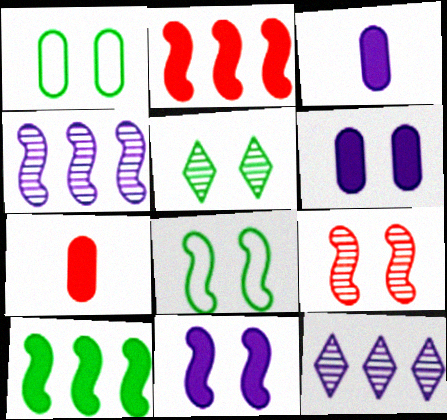[[7, 8, 12], 
[8, 9, 11]]